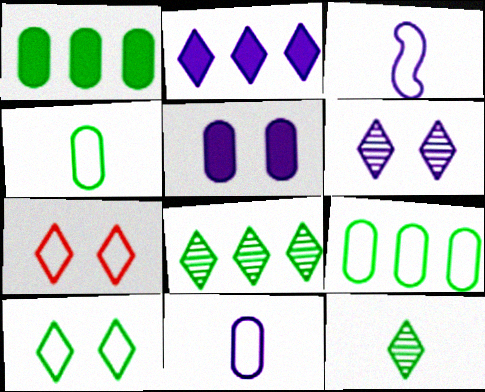[[2, 7, 12], 
[3, 7, 9]]